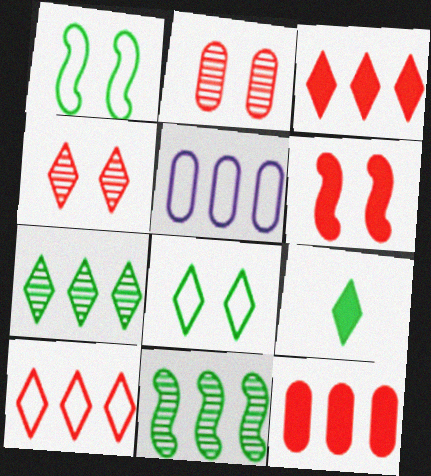[[3, 5, 11], 
[7, 8, 9]]